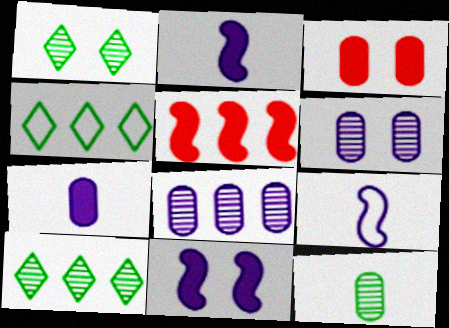[[3, 9, 10], 
[4, 5, 8]]